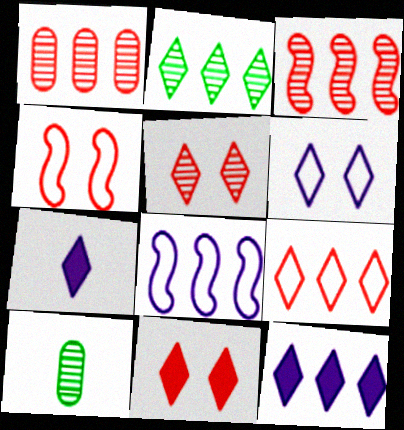[[2, 9, 12], 
[4, 10, 12], 
[8, 10, 11]]